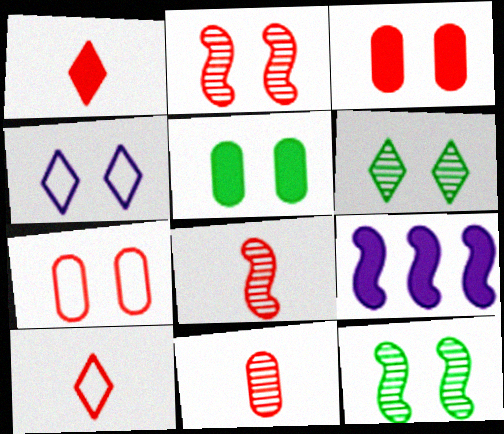[[1, 5, 9], 
[2, 4, 5], 
[3, 4, 12]]